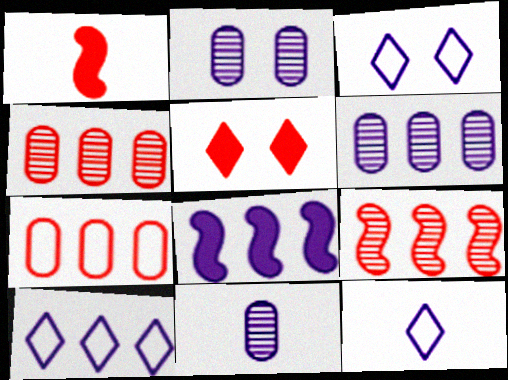[[2, 6, 11], 
[2, 8, 12], 
[3, 8, 11], 
[3, 10, 12], 
[6, 8, 10]]